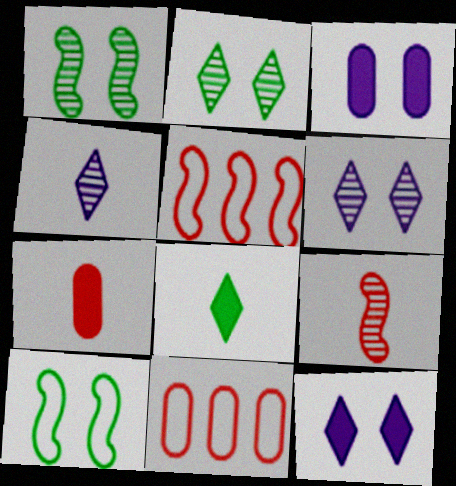[]